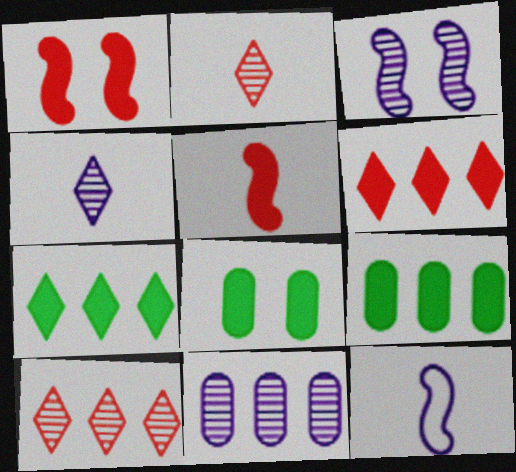[[3, 4, 11], 
[8, 10, 12]]